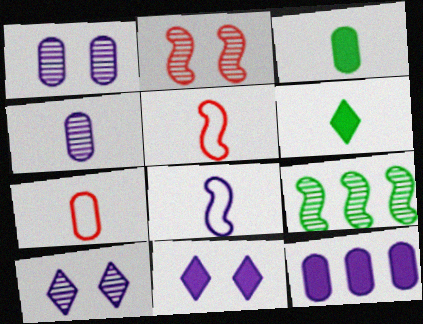[[3, 4, 7], 
[4, 5, 6], 
[7, 9, 11], 
[8, 10, 12]]